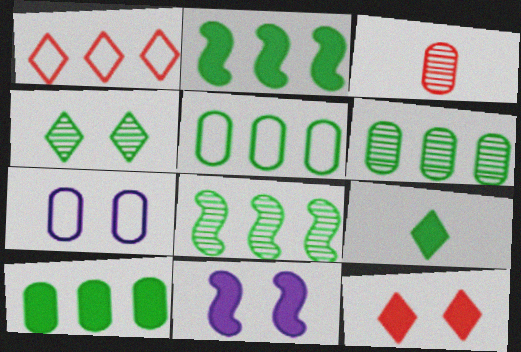[[3, 7, 10], 
[5, 6, 10]]